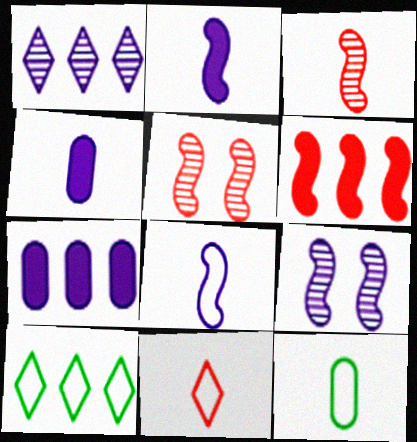[[4, 5, 10], 
[8, 11, 12]]